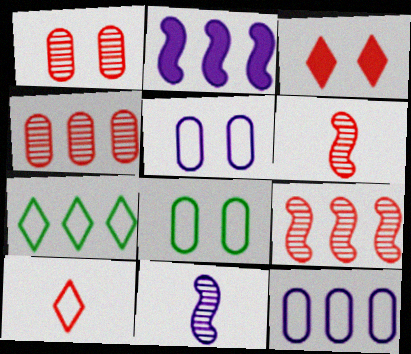[[2, 4, 7]]